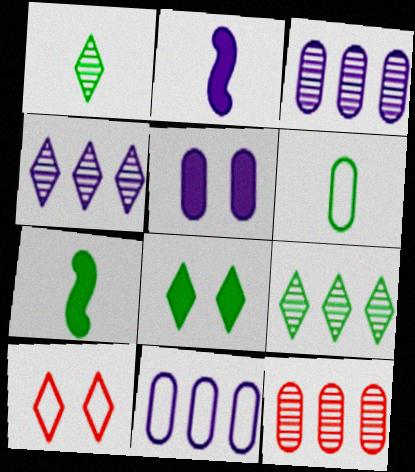[[1, 6, 7], 
[3, 7, 10], 
[5, 6, 12]]